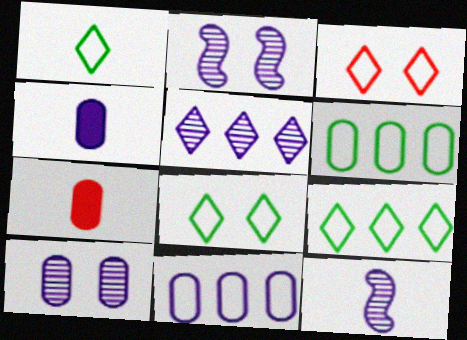[[1, 7, 12], 
[1, 8, 9], 
[2, 7, 9], 
[4, 10, 11], 
[5, 10, 12], 
[6, 7, 10]]